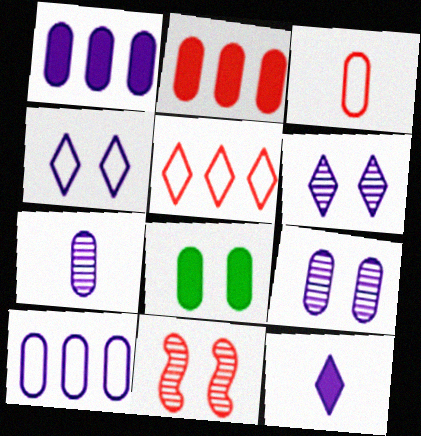[[4, 8, 11]]